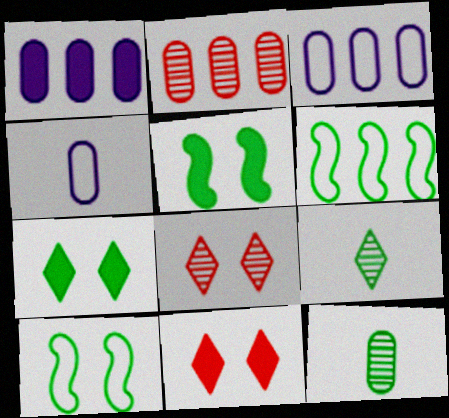[[6, 7, 12]]